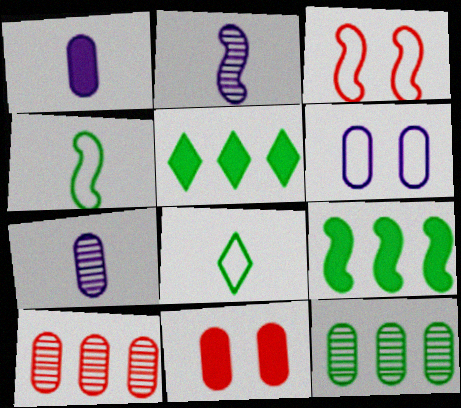[[2, 3, 9], 
[3, 5, 7]]